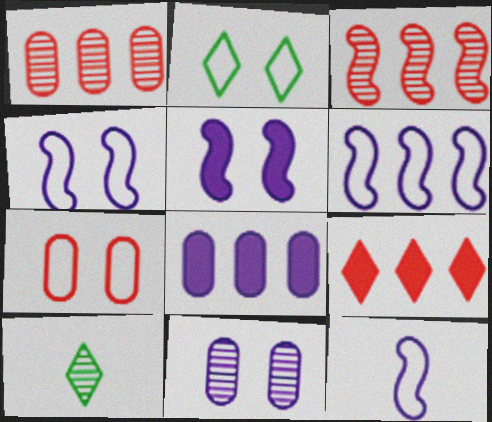[[2, 4, 7], 
[3, 10, 11], 
[4, 6, 12]]